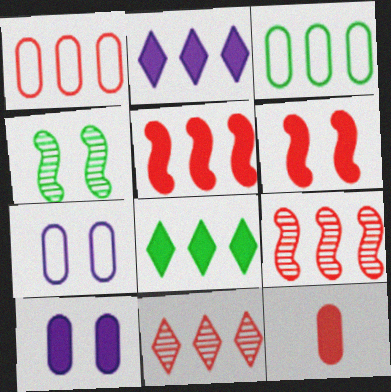[[1, 5, 11], 
[2, 3, 9]]